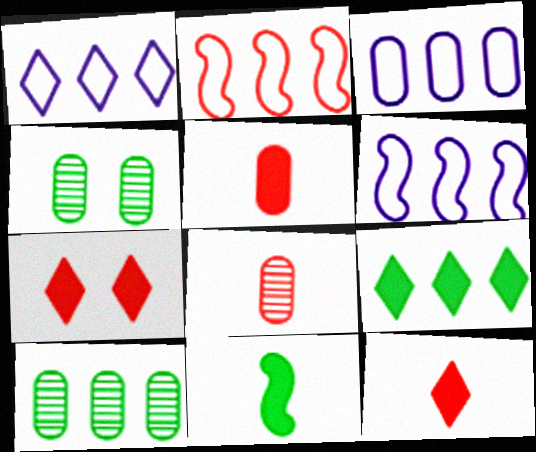[[1, 3, 6], 
[2, 7, 8], 
[3, 4, 5], 
[4, 6, 12]]